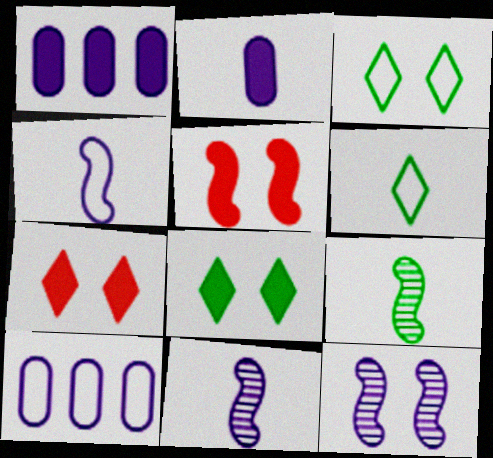[[7, 9, 10]]